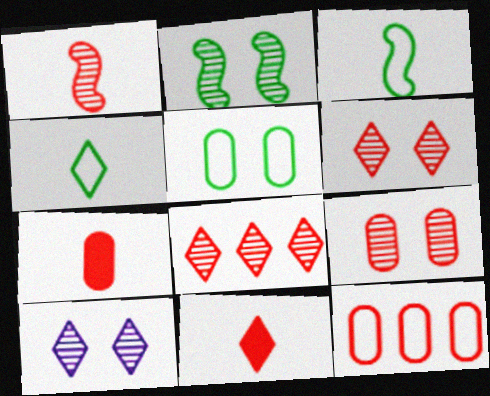[[1, 8, 9], 
[2, 9, 10], 
[7, 9, 12]]